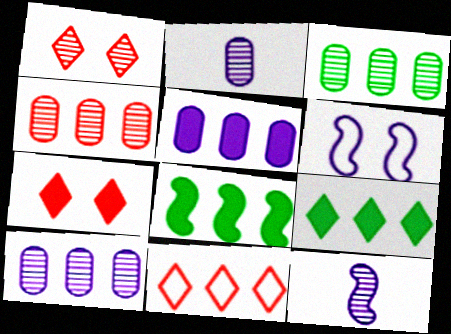[[1, 3, 12], 
[3, 4, 10], 
[8, 10, 11]]